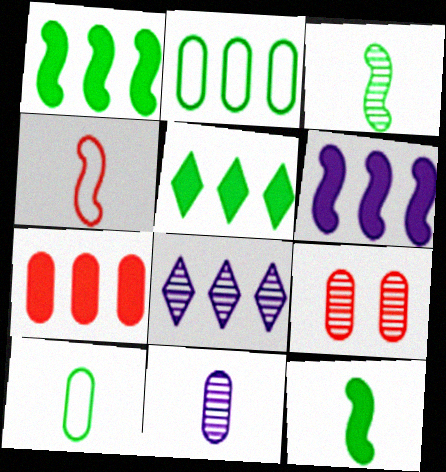[[3, 8, 9], 
[5, 6, 7]]